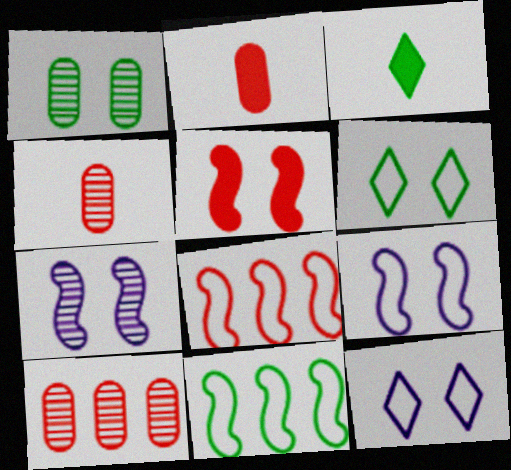[[1, 3, 11], 
[1, 5, 12], 
[3, 9, 10]]